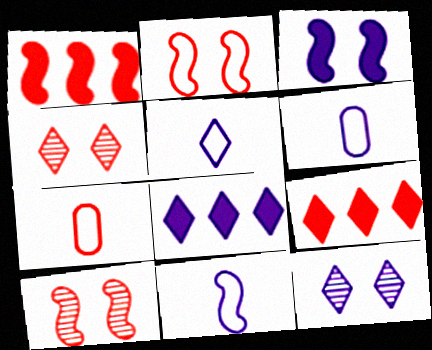[[1, 4, 7], 
[5, 6, 11], 
[5, 8, 12], 
[7, 9, 10]]